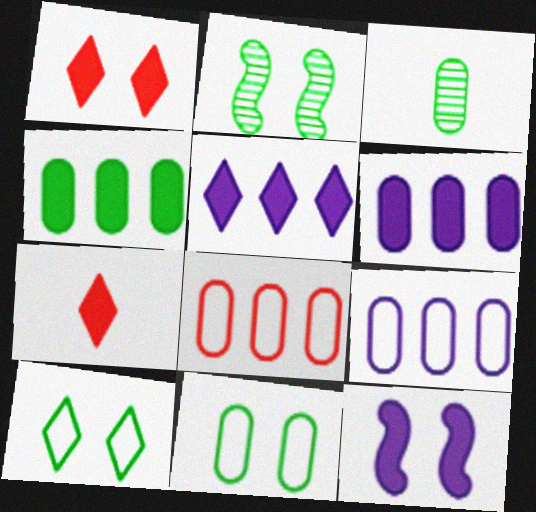[[2, 7, 9], 
[3, 4, 11], 
[4, 7, 12]]